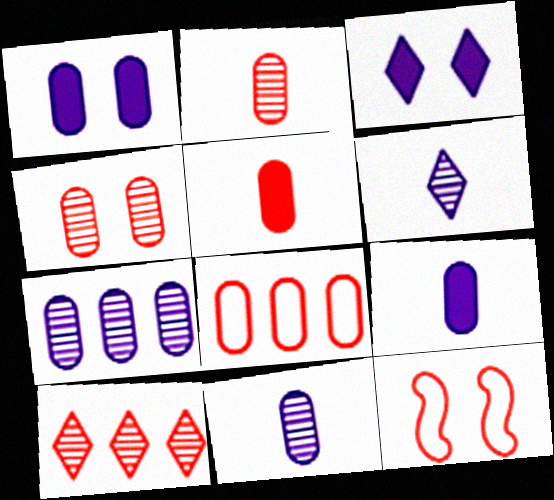[[4, 5, 8], 
[5, 10, 12]]